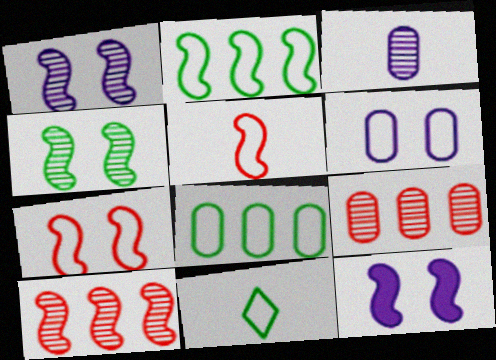[[4, 7, 12], 
[9, 11, 12]]